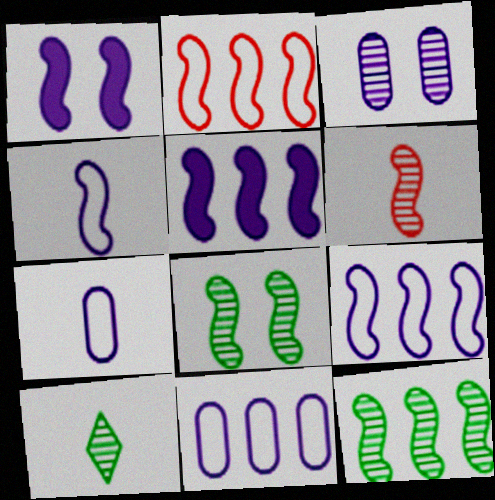[[2, 5, 12]]